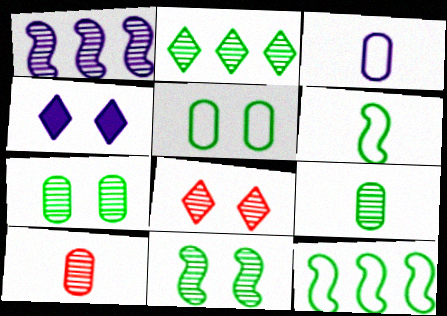[[1, 3, 4], 
[1, 8, 9], 
[2, 9, 11], 
[4, 10, 12]]